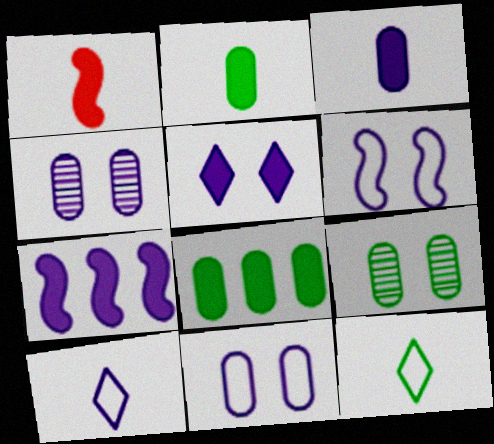[[1, 5, 8], 
[3, 5, 7], 
[4, 5, 6], 
[4, 7, 10]]